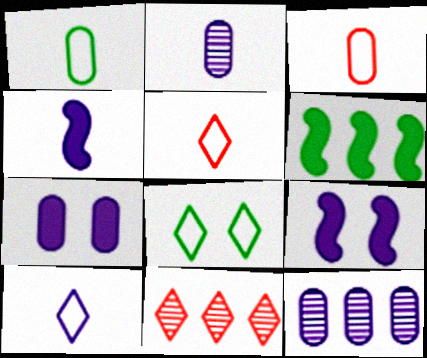[[1, 9, 11], 
[2, 4, 10], 
[9, 10, 12]]